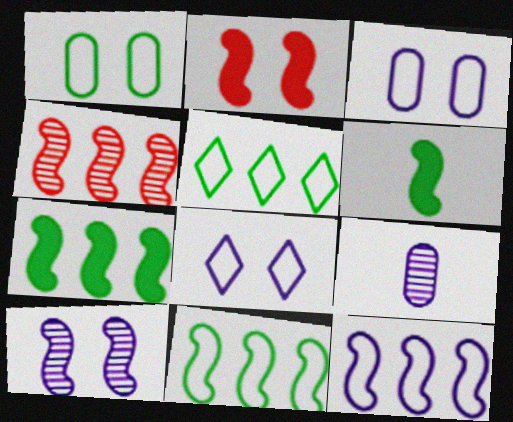[[2, 5, 9], 
[4, 7, 12]]